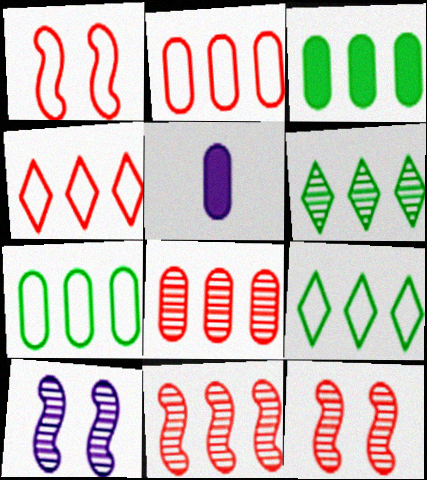[[1, 5, 6], 
[5, 9, 12]]